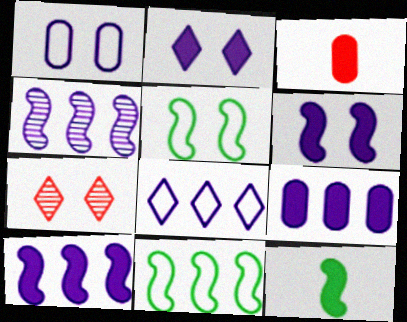[[4, 8, 9]]